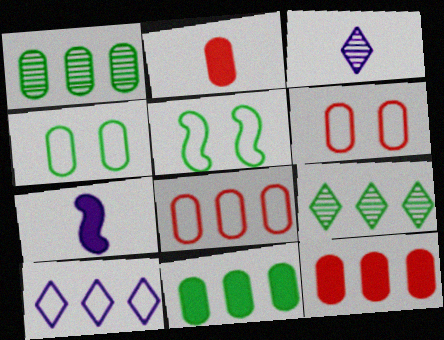[[3, 5, 12], 
[6, 7, 9]]